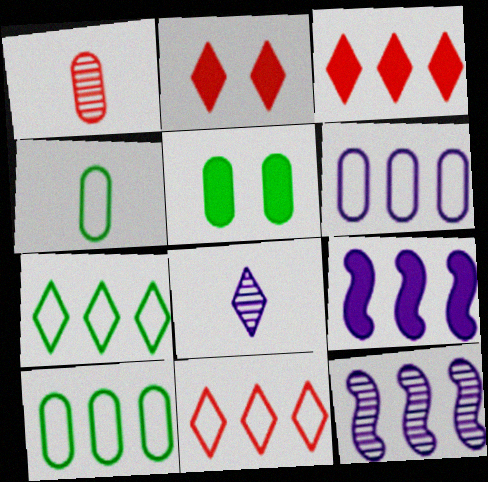[[1, 5, 6], 
[2, 4, 12], 
[2, 7, 8], 
[3, 10, 12]]